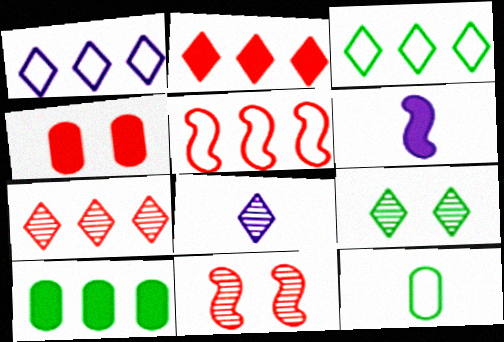[[7, 8, 9]]